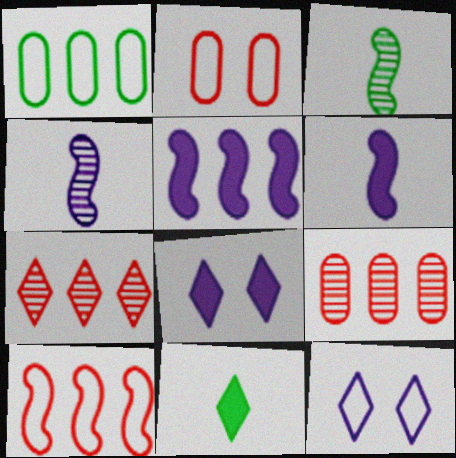[[1, 5, 7], 
[7, 11, 12]]